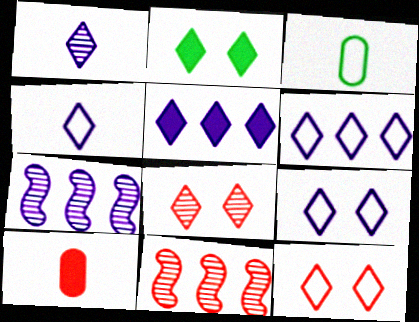[[1, 5, 9], 
[2, 8, 9], 
[4, 6, 9], 
[10, 11, 12]]